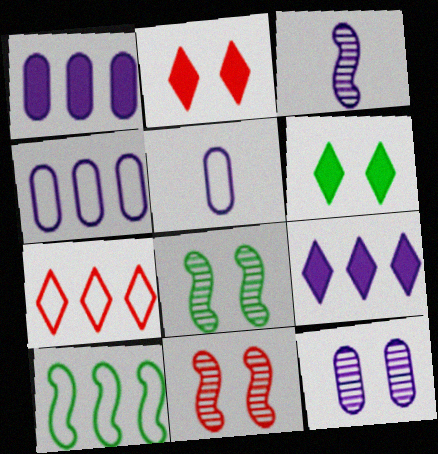[[1, 5, 12], 
[4, 7, 10]]